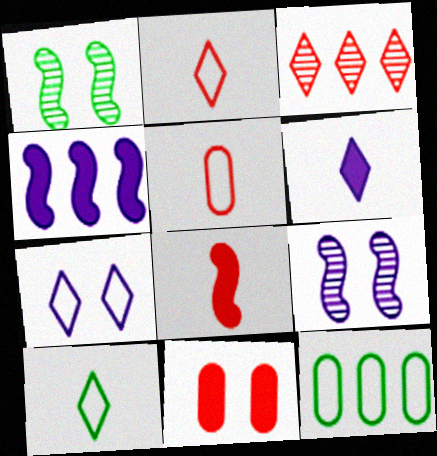[[1, 7, 11], 
[3, 4, 12]]